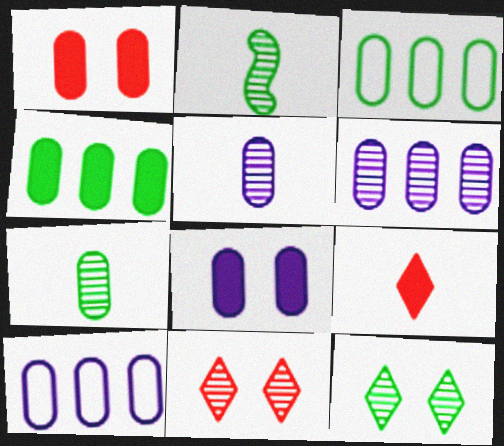[[1, 3, 5], 
[1, 7, 10], 
[2, 6, 11], 
[5, 8, 10]]